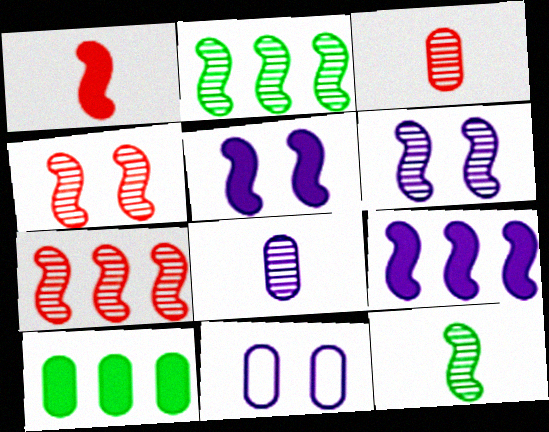[[3, 10, 11], 
[6, 7, 12]]